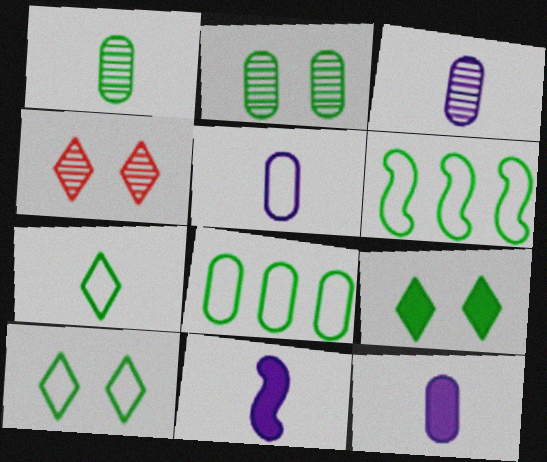[[1, 6, 9], 
[3, 5, 12], 
[4, 6, 12], 
[4, 8, 11]]